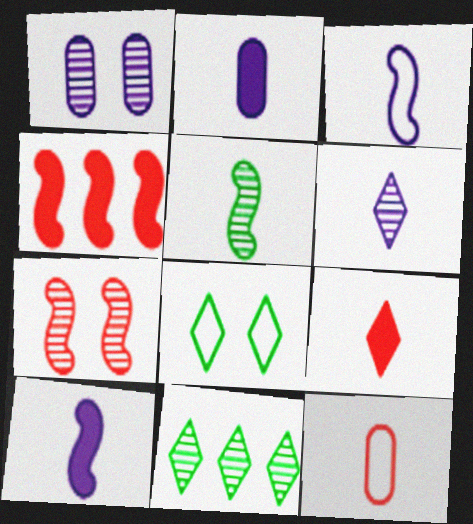[[2, 3, 6]]